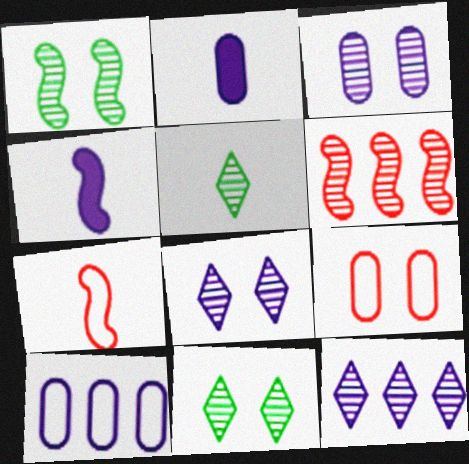[[2, 3, 10], 
[2, 5, 7], 
[3, 5, 6], 
[4, 8, 10]]